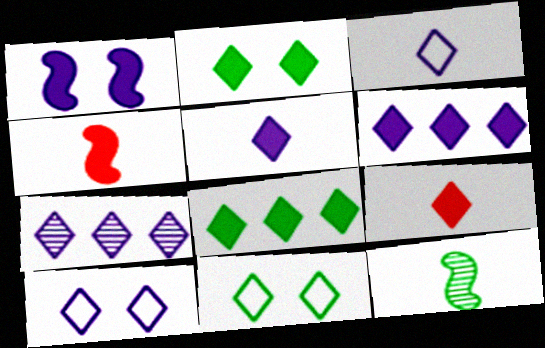[[2, 6, 9], 
[5, 7, 10], 
[7, 9, 11]]